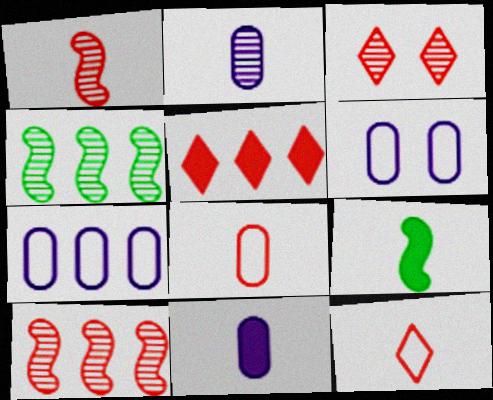[[2, 3, 4], 
[2, 9, 12], 
[3, 5, 12], 
[3, 7, 9], 
[4, 5, 7]]